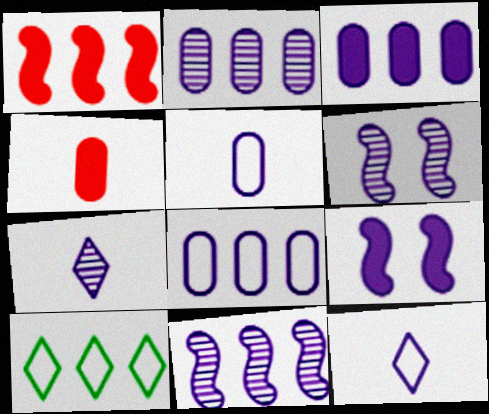[[1, 2, 10], 
[2, 3, 8], 
[2, 6, 7], 
[2, 9, 12], 
[3, 6, 12], 
[4, 6, 10], 
[7, 8, 9]]